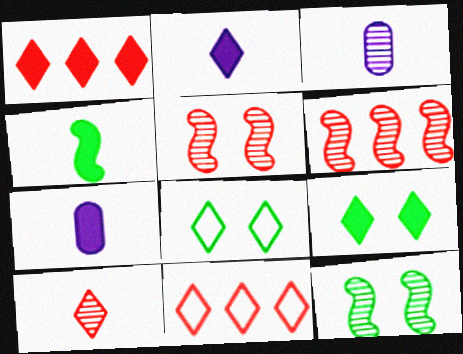[[1, 2, 9], 
[6, 7, 8], 
[7, 11, 12]]